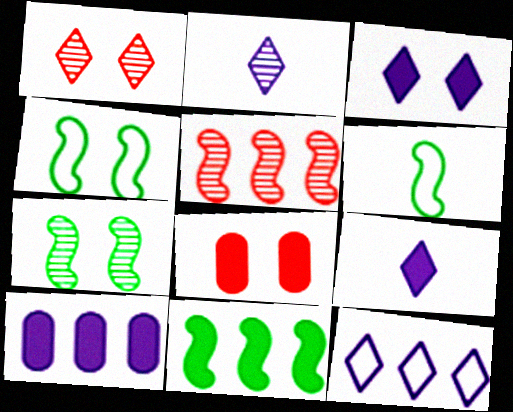[[1, 6, 10], 
[2, 3, 12], 
[6, 7, 11], 
[8, 9, 11]]